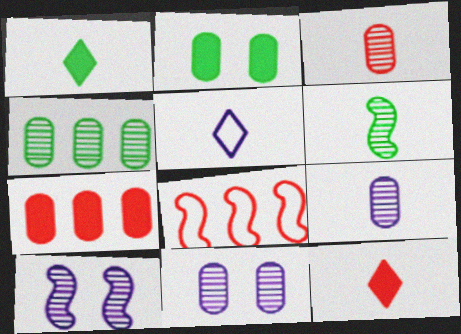[[1, 8, 11], 
[3, 4, 11]]